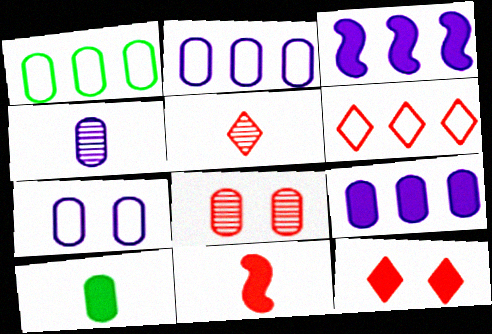[[2, 8, 10], 
[3, 10, 12], 
[4, 7, 9], 
[5, 6, 12], 
[6, 8, 11]]